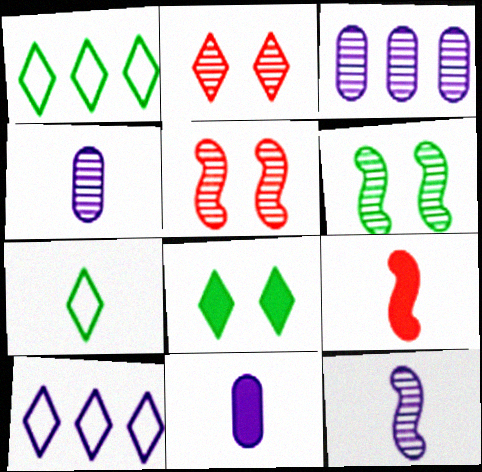[[1, 5, 11], 
[4, 7, 9]]